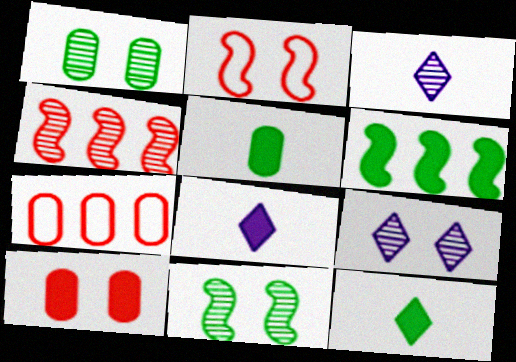[[1, 3, 4], 
[6, 8, 10], 
[7, 8, 11]]